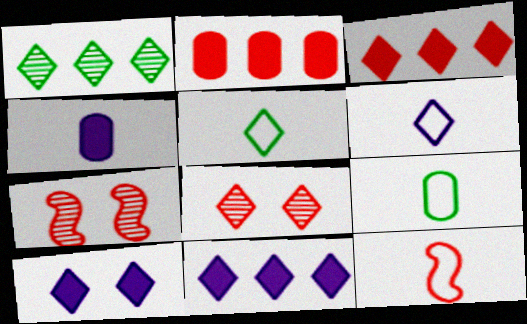[[2, 8, 12], 
[5, 8, 11], 
[6, 9, 12], 
[7, 9, 11]]